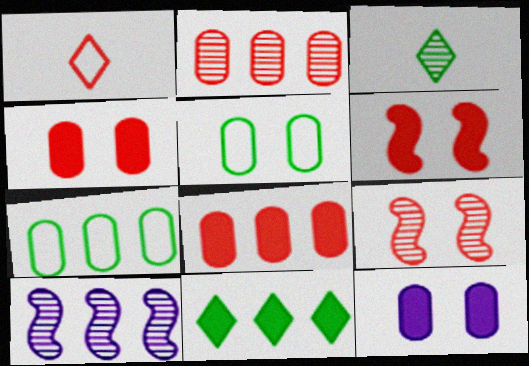[[1, 2, 6], 
[1, 8, 9]]